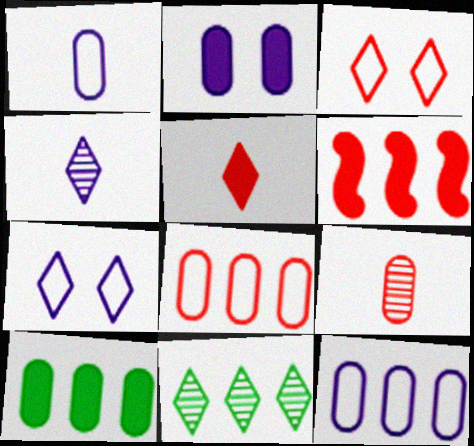[[3, 6, 9], 
[5, 7, 11], 
[6, 11, 12]]